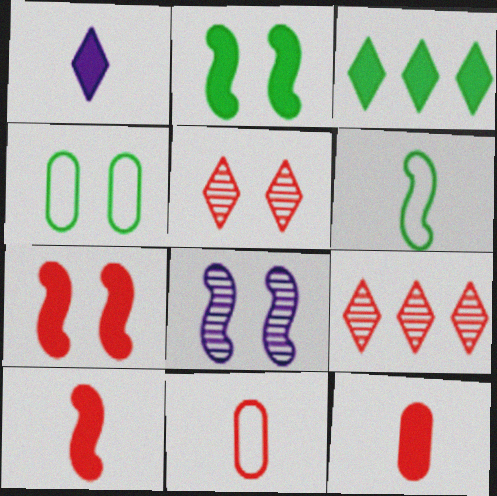[[3, 8, 11], 
[7, 9, 11]]